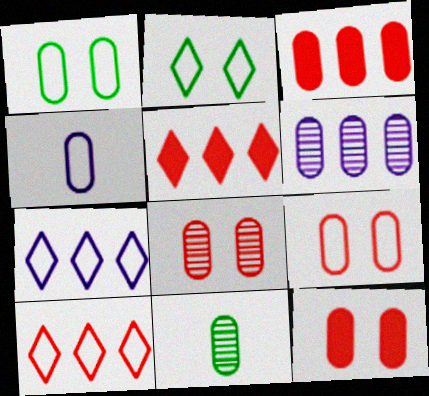[[6, 8, 11], 
[8, 9, 12]]